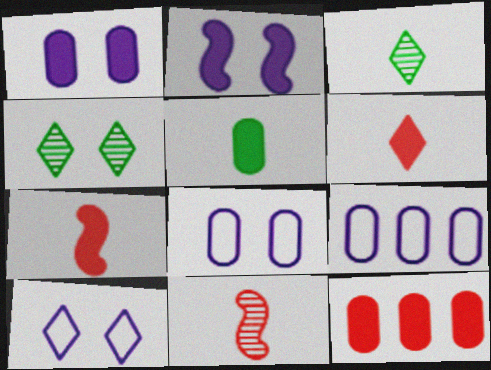[[1, 5, 12], 
[4, 7, 9]]